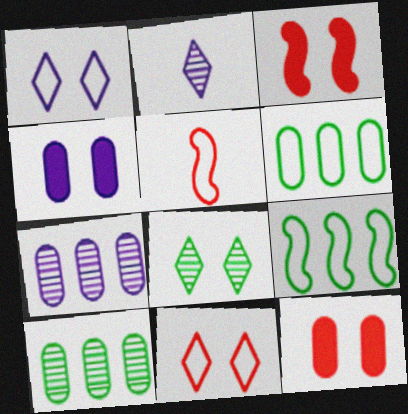[[1, 5, 6], 
[2, 3, 6], 
[2, 9, 12]]